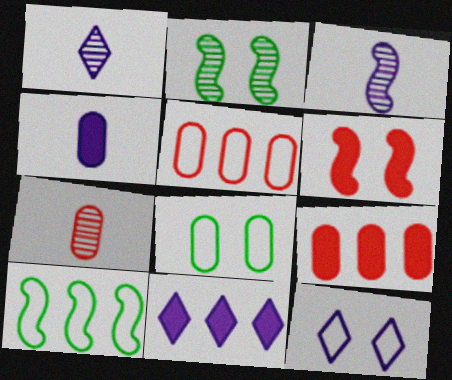[[1, 11, 12], 
[3, 6, 10]]